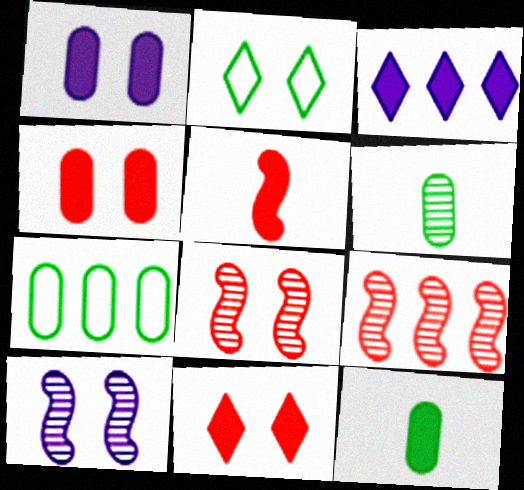[[1, 2, 8], 
[2, 4, 10], 
[3, 7, 9]]